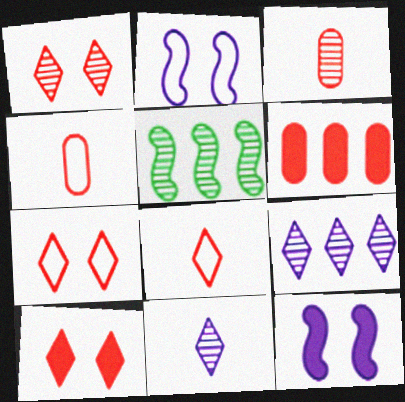[[1, 7, 10]]